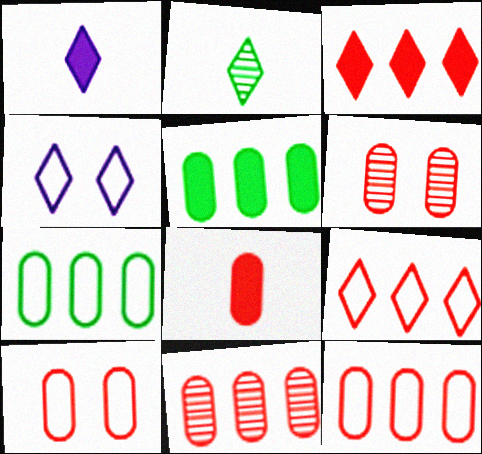[[2, 3, 4], 
[6, 8, 12], 
[8, 10, 11]]